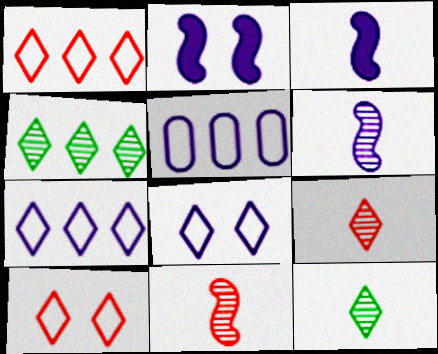[]